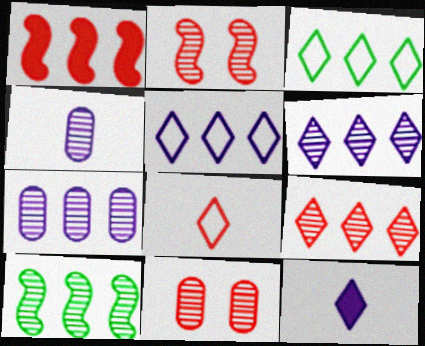[[1, 3, 7], 
[1, 8, 11], 
[7, 9, 10]]